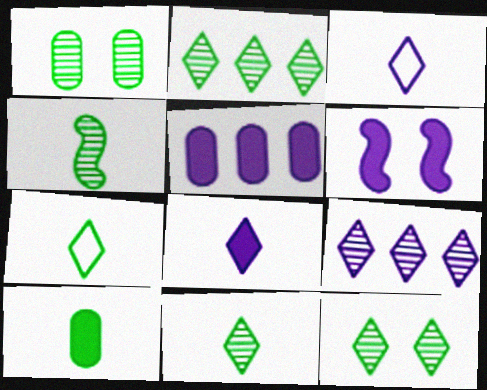[[1, 2, 4], 
[2, 11, 12], 
[4, 7, 10], 
[5, 6, 8]]